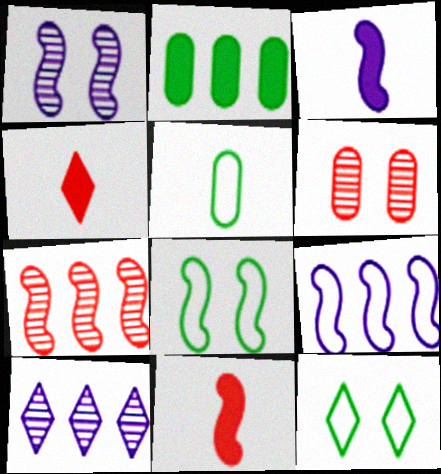[[1, 3, 9], 
[3, 7, 8], 
[4, 10, 12]]